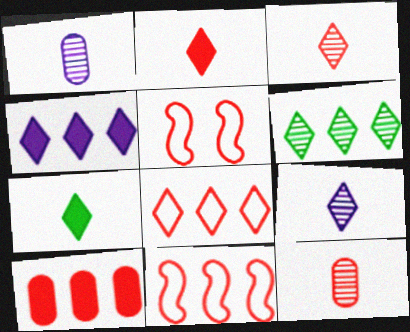[[3, 5, 10], 
[4, 6, 8]]